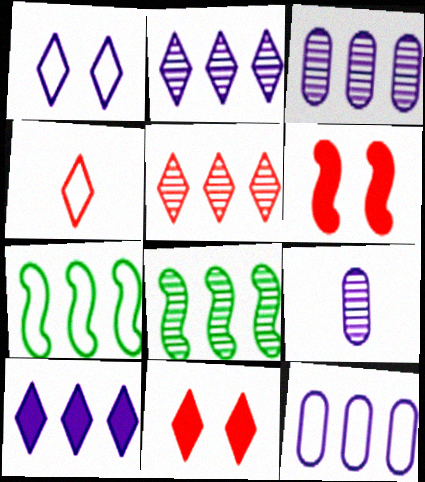[[3, 5, 8], 
[4, 5, 11], 
[7, 9, 11]]